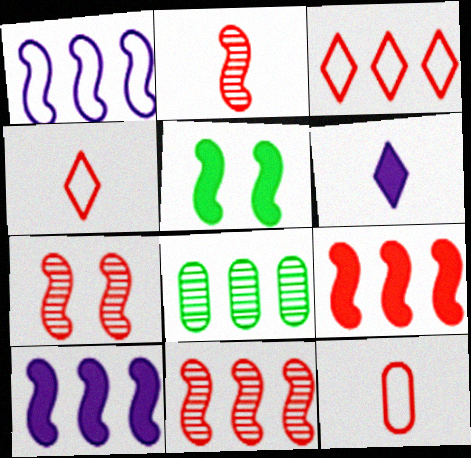[[1, 2, 5], 
[2, 7, 11], 
[3, 8, 10]]